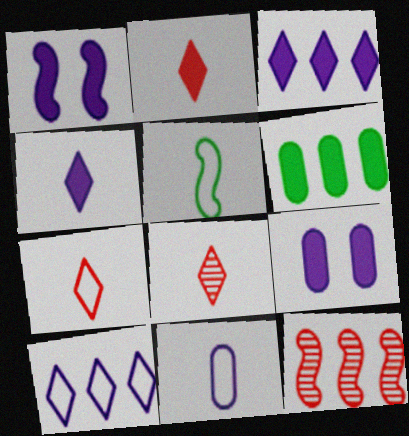[[1, 2, 6], 
[1, 5, 12], 
[2, 7, 8], 
[5, 7, 11], 
[6, 10, 12]]